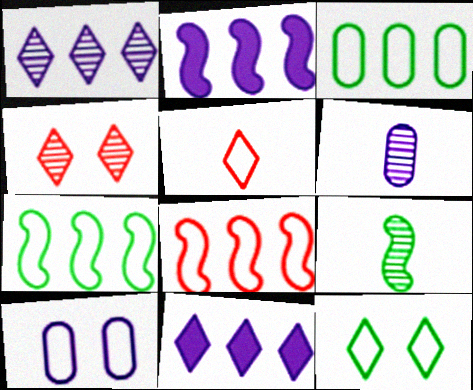[[5, 7, 10]]